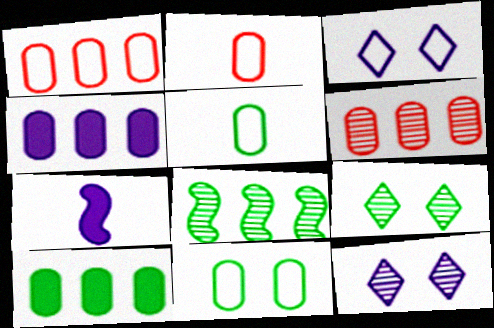[[1, 7, 9]]